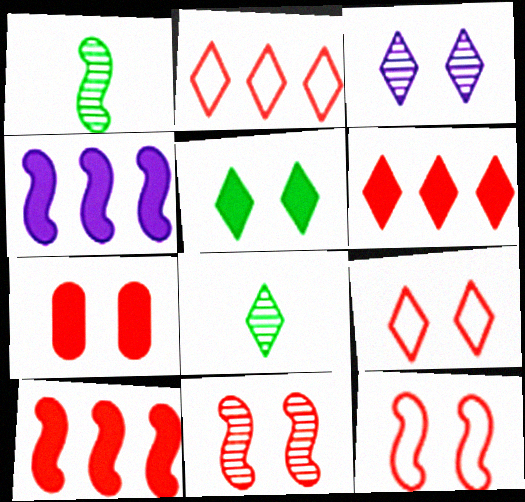[[1, 4, 12], 
[3, 5, 9], 
[7, 9, 11]]